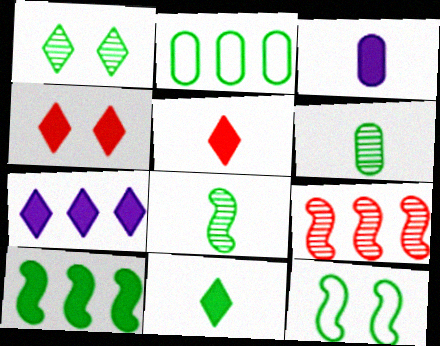[[2, 7, 9], 
[3, 4, 10], 
[4, 7, 11], 
[8, 10, 12]]